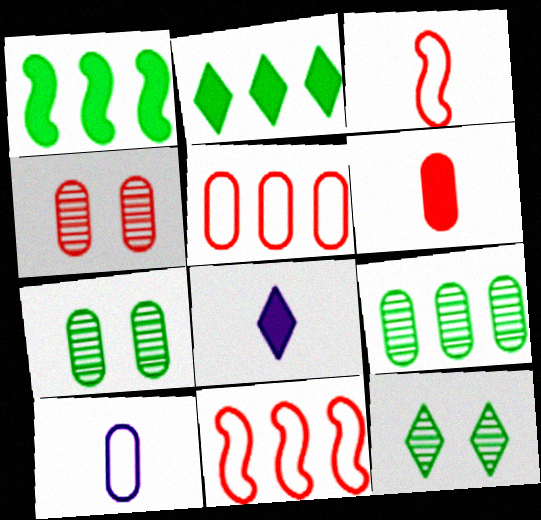[[4, 5, 6], 
[7, 8, 11]]